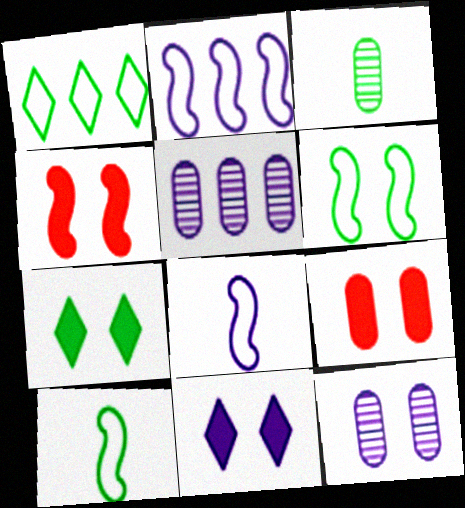[[5, 8, 11]]